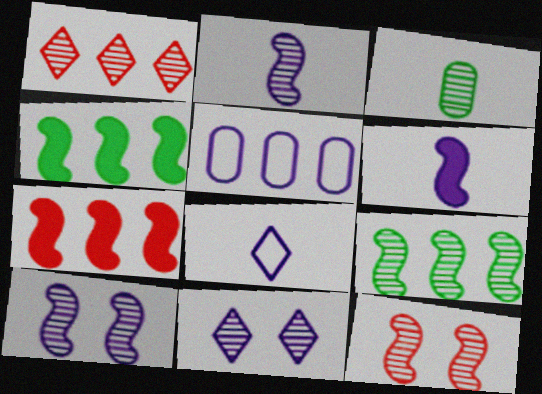[[1, 3, 10], 
[1, 4, 5], 
[2, 9, 12], 
[5, 6, 11]]